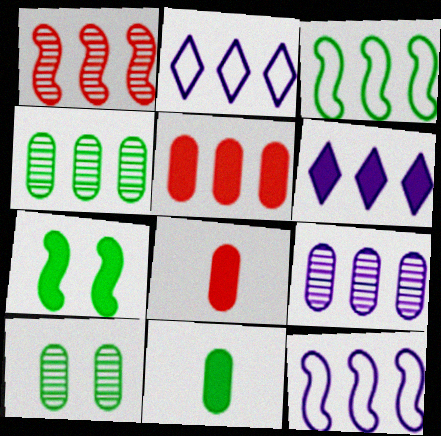[[6, 7, 8], 
[6, 9, 12]]